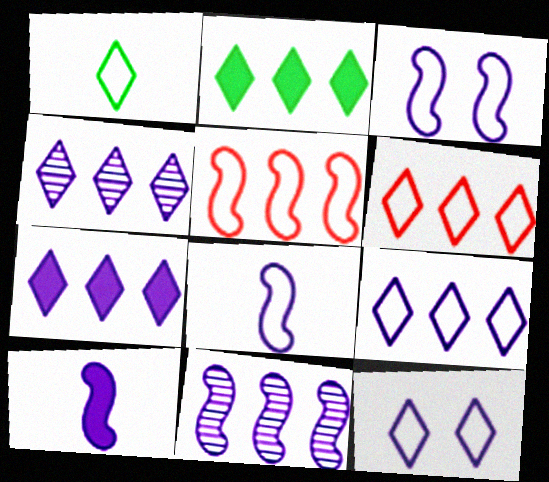[[1, 6, 12], 
[2, 4, 6], 
[3, 10, 11], 
[4, 7, 9]]